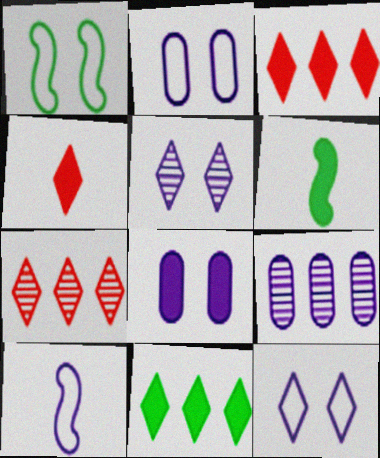[[1, 4, 9], 
[2, 6, 7], 
[3, 6, 8]]